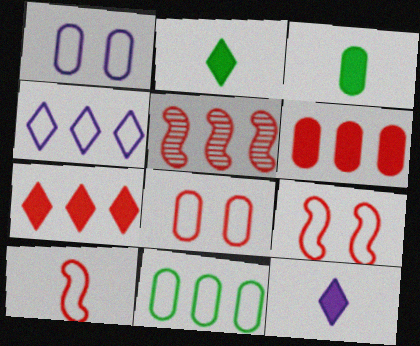[[1, 2, 5]]